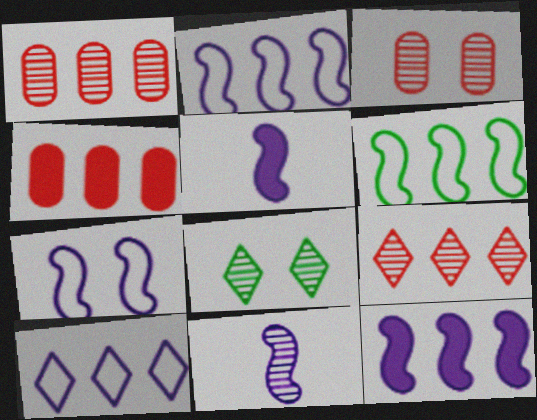[[1, 8, 11], 
[7, 11, 12]]